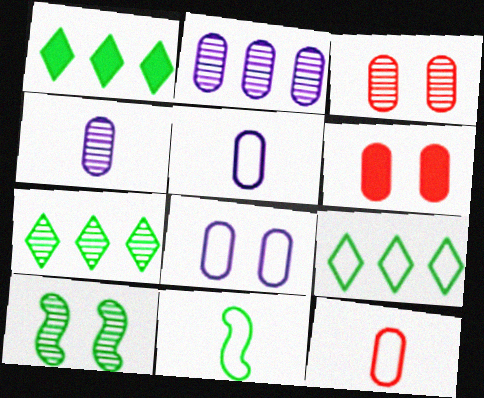[[1, 7, 9]]